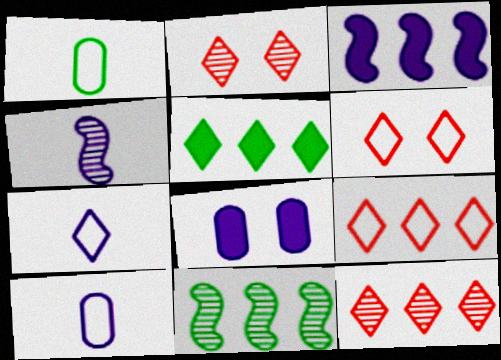[[1, 2, 3], 
[2, 5, 7]]